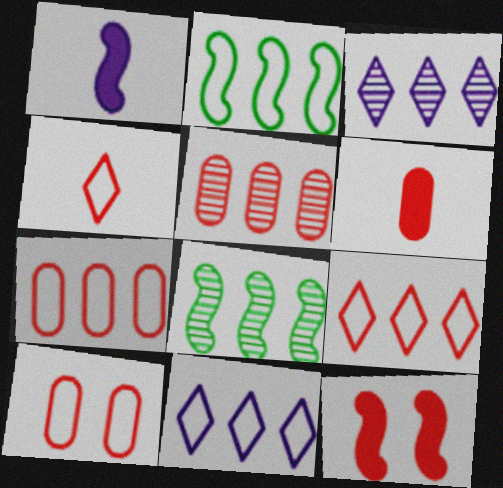[[2, 7, 11], 
[3, 5, 8], 
[4, 5, 12], 
[5, 6, 10]]